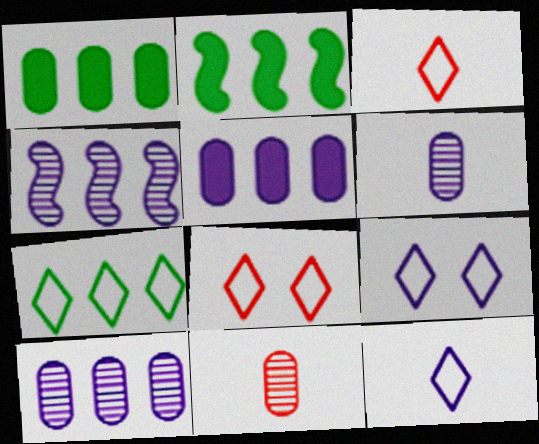[[2, 6, 8], 
[2, 9, 11], 
[3, 7, 9], 
[7, 8, 12]]